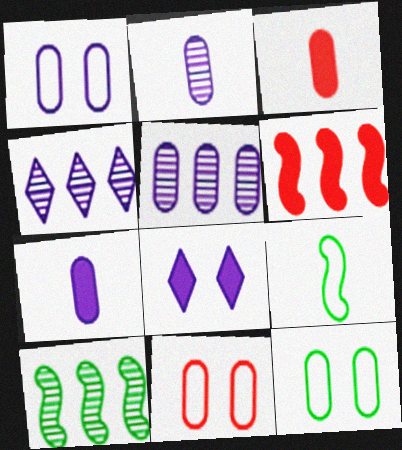[[1, 5, 7], 
[1, 11, 12], 
[3, 5, 12]]